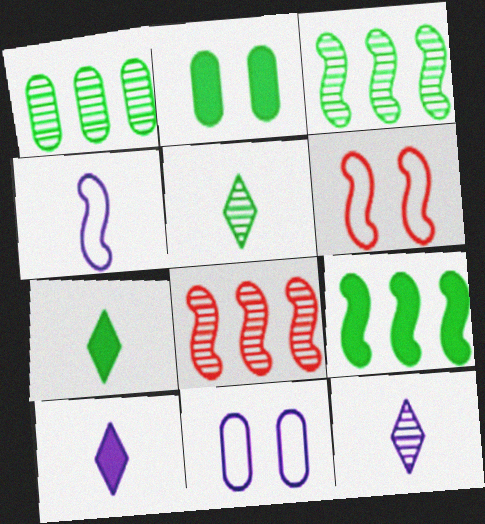[[1, 6, 10], 
[2, 7, 9], 
[7, 8, 11]]